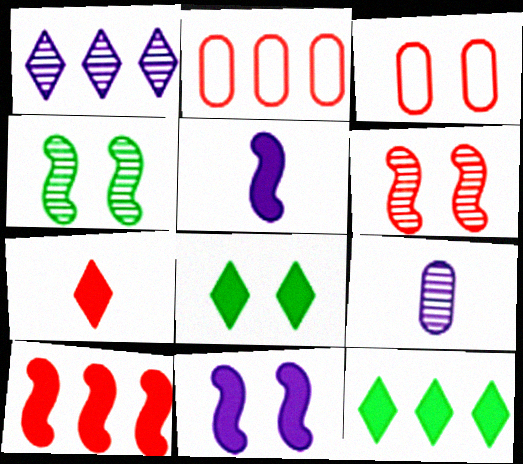[[2, 6, 7]]